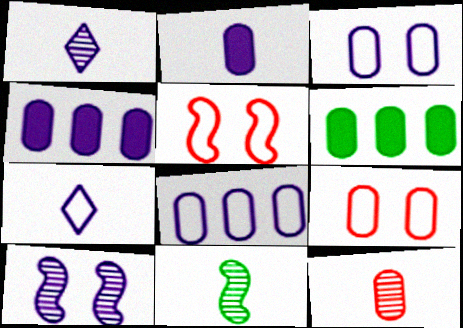[[1, 5, 6], 
[1, 11, 12], 
[3, 6, 12], 
[4, 7, 10]]